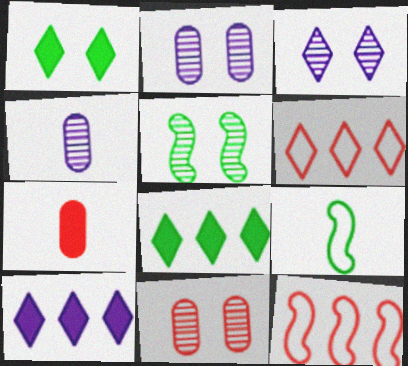[[1, 4, 12], 
[3, 5, 11], 
[9, 10, 11]]